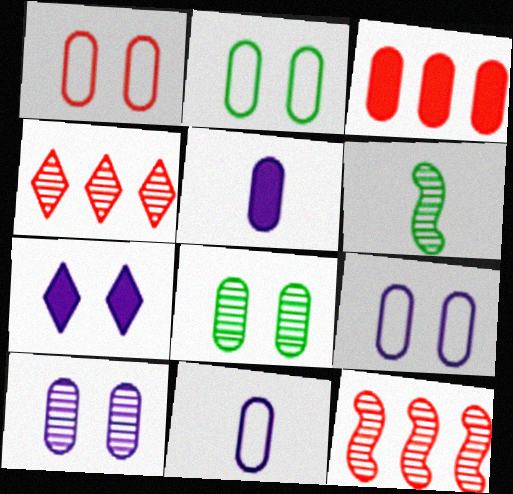[[1, 2, 9], 
[3, 8, 11], 
[4, 6, 10]]